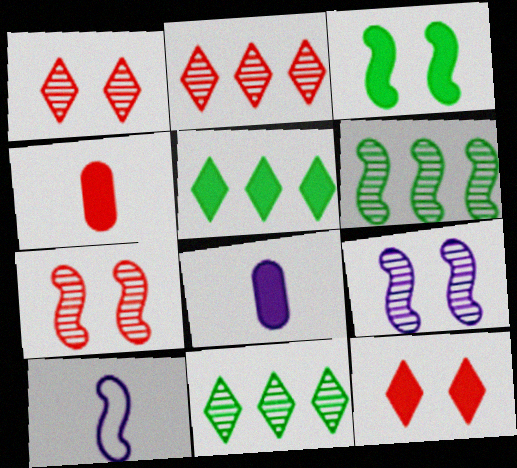[]